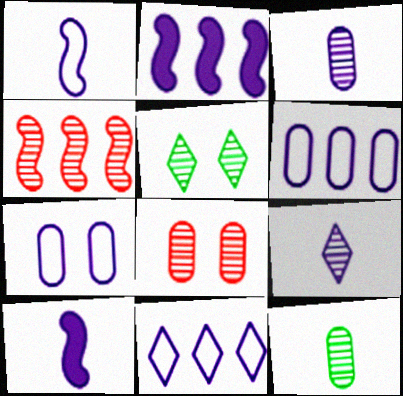[[1, 7, 11], 
[2, 7, 9], 
[3, 4, 5]]